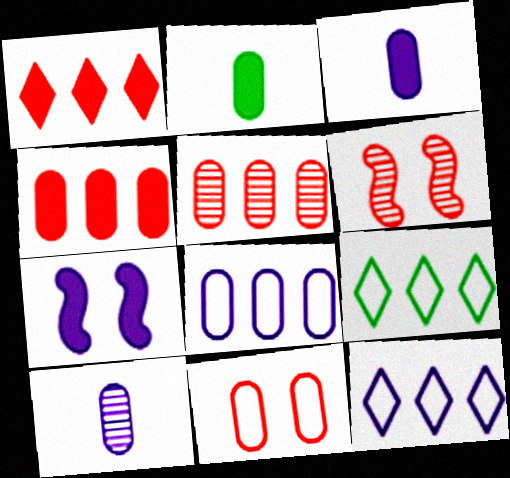[[1, 2, 7], 
[2, 6, 12], 
[3, 6, 9], 
[7, 10, 12]]